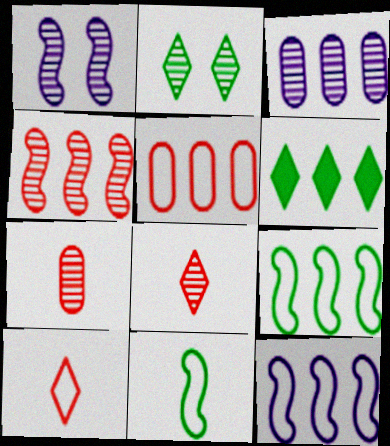[]